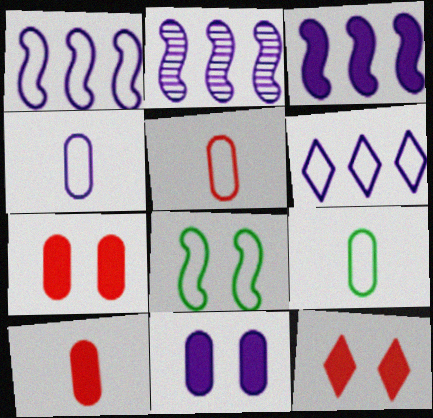[[1, 2, 3], 
[2, 9, 12], 
[4, 5, 9], 
[5, 6, 8]]